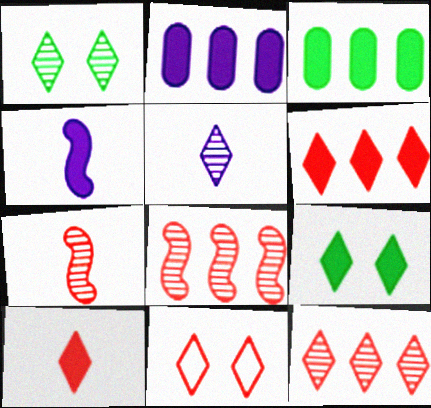[[1, 5, 12], 
[10, 11, 12]]